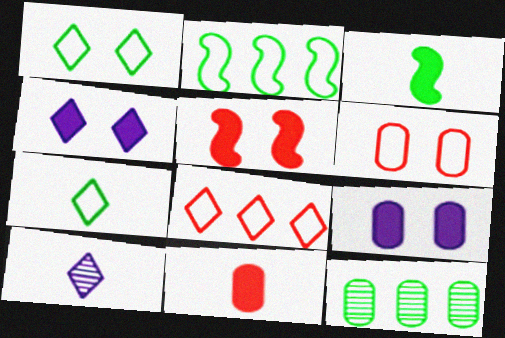[[1, 3, 12]]